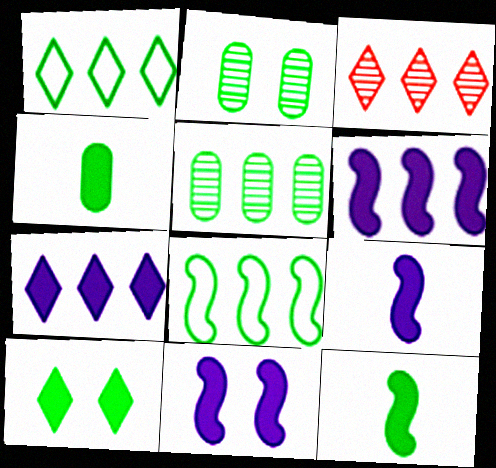[[1, 2, 12], 
[1, 3, 7], 
[6, 9, 11]]